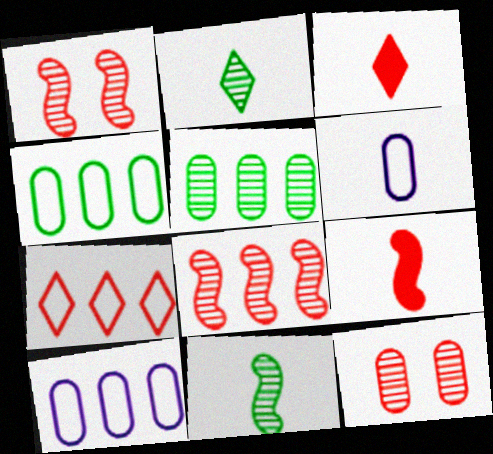[[2, 6, 9], 
[3, 6, 11], 
[7, 9, 12]]